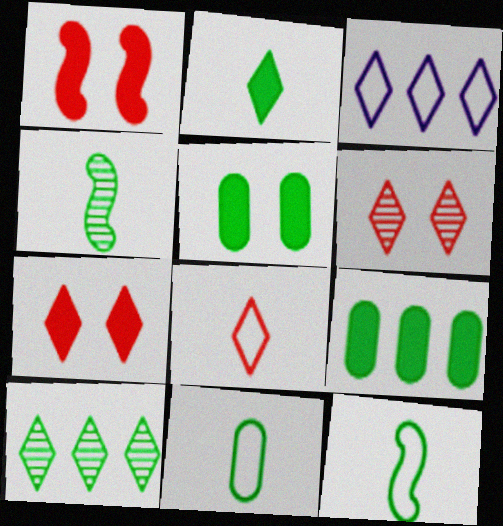[[2, 3, 6], 
[2, 4, 11], 
[5, 10, 12]]